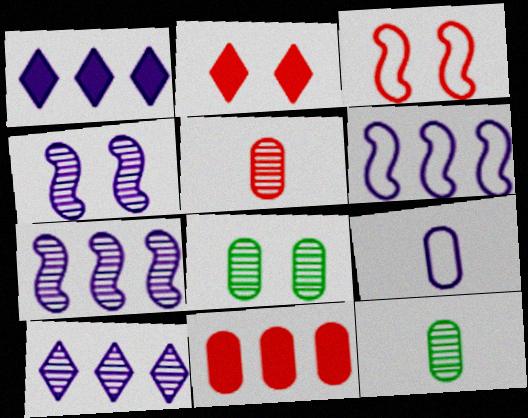[[1, 3, 12], 
[1, 4, 9], 
[2, 6, 12], 
[8, 9, 11]]